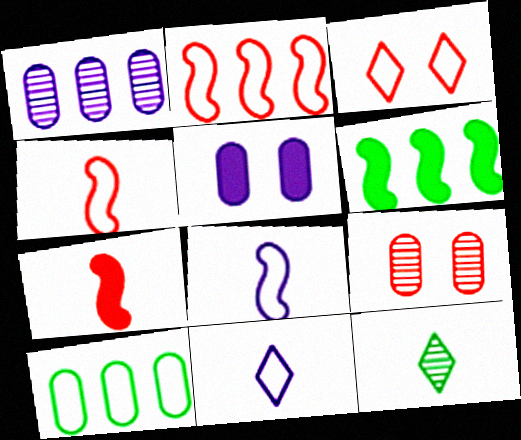[[2, 5, 12], 
[3, 8, 10], 
[6, 9, 11]]